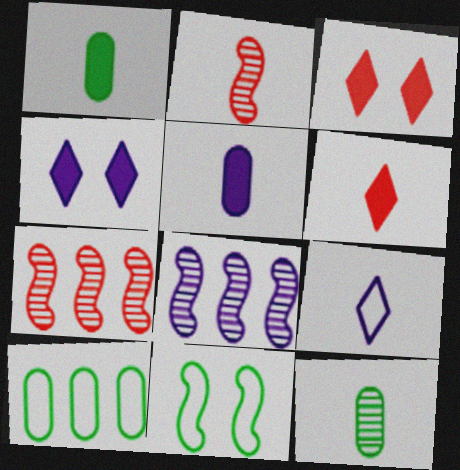[[1, 2, 9], 
[2, 4, 10]]